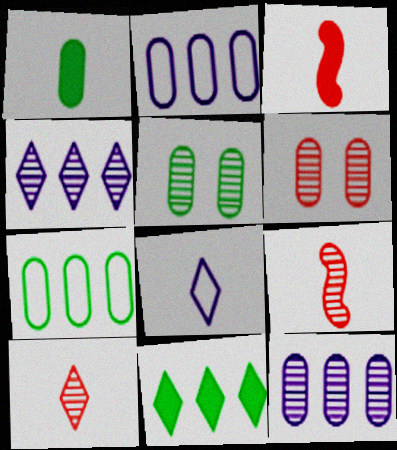[[1, 2, 6], 
[1, 5, 7], 
[1, 8, 9], 
[4, 5, 9]]